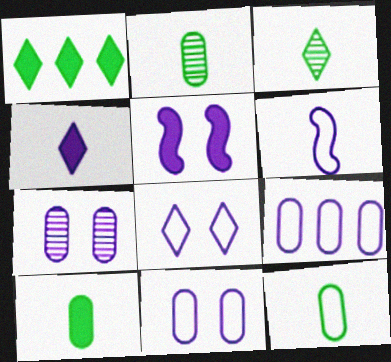[[2, 10, 12], 
[5, 7, 8], 
[6, 8, 9]]